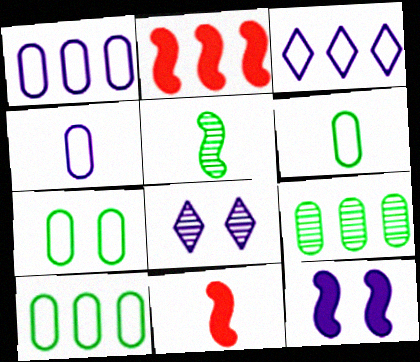[[2, 3, 9], 
[2, 6, 8], 
[6, 7, 10], 
[8, 10, 11]]